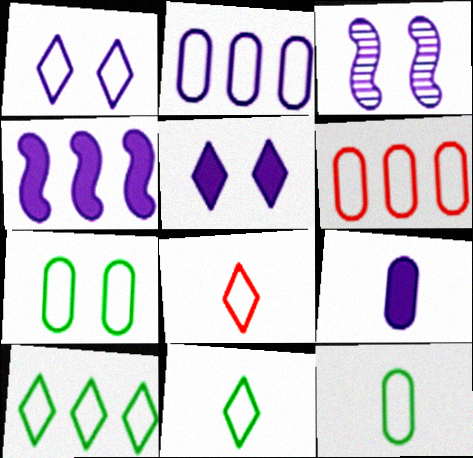[[1, 8, 10], 
[4, 5, 9]]